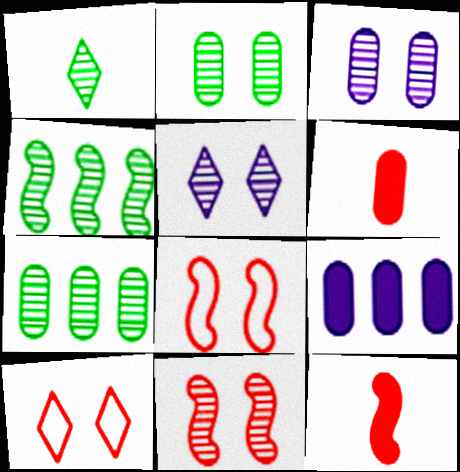[[1, 2, 4], 
[1, 8, 9], 
[2, 5, 11]]